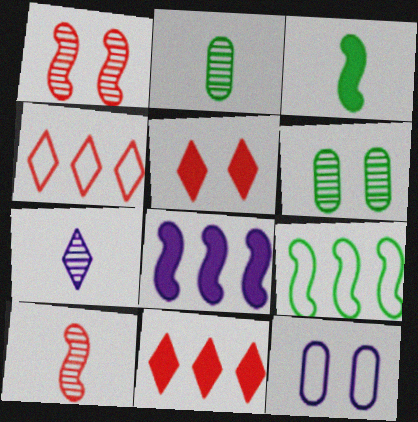[[2, 7, 10], 
[7, 8, 12]]